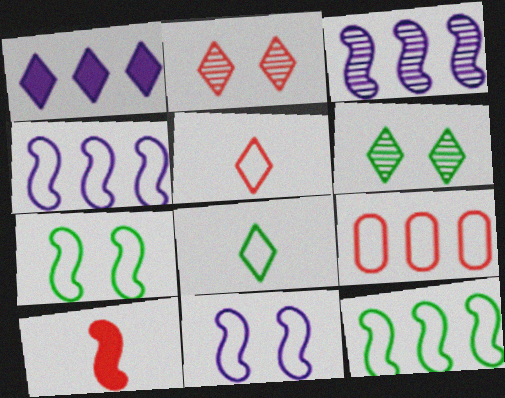[[1, 2, 8], 
[1, 5, 6], 
[2, 9, 10], 
[3, 7, 10], 
[8, 9, 11]]